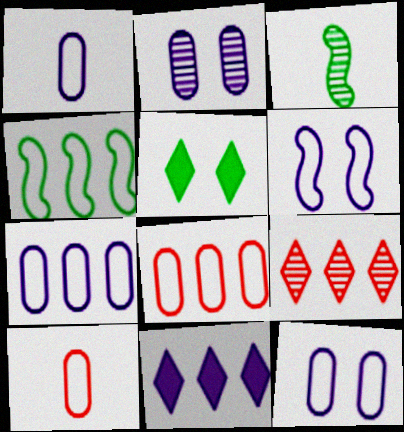[[1, 7, 12], 
[2, 3, 9]]